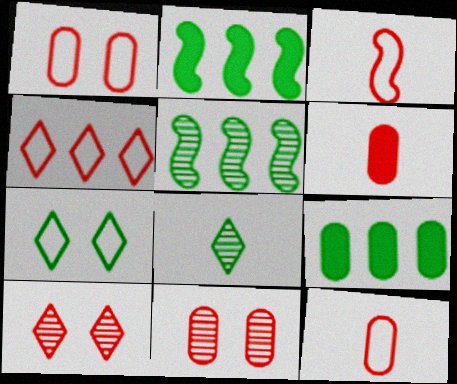[[1, 3, 4]]